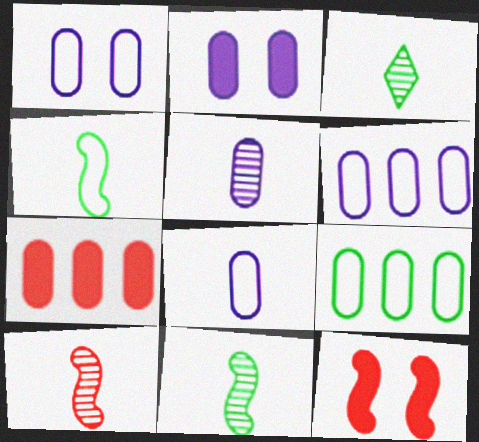[[1, 6, 8], 
[2, 5, 6], 
[3, 5, 10], 
[3, 6, 12]]